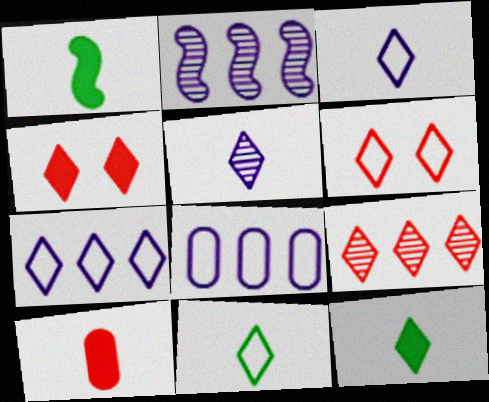[[6, 7, 11]]